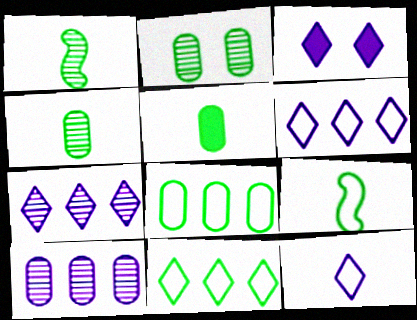[[2, 5, 8], 
[3, 7, 12]]